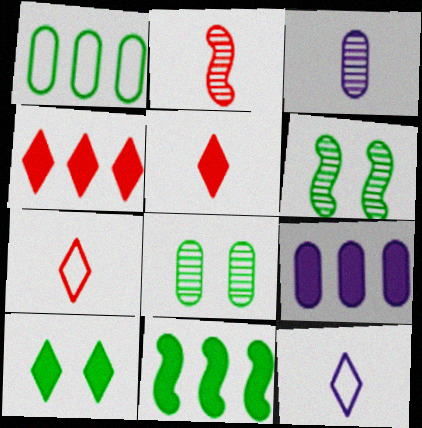[[4, 9, 11], 
[6, 7, 9]]